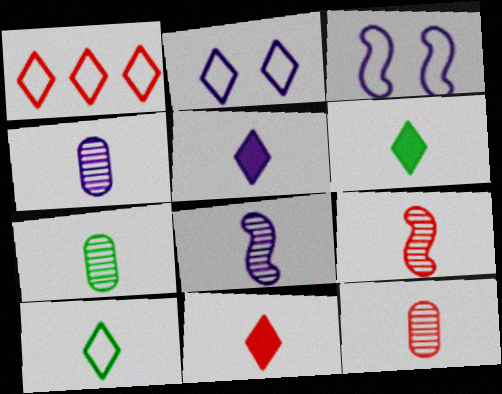[[1, 2, 10], 
[4, 7, 12], 
[5, 6, 11]]